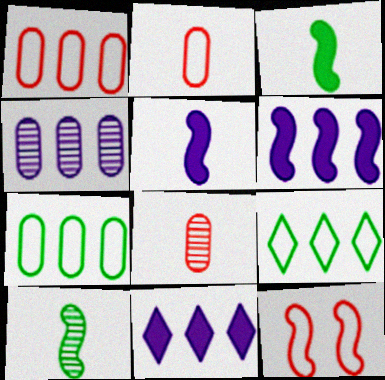[[6, 10, 12]]